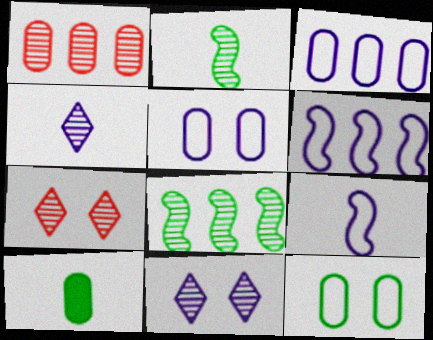[[1, 2, 11], 
[1, 5, 10], 
[6, 7, 10]]